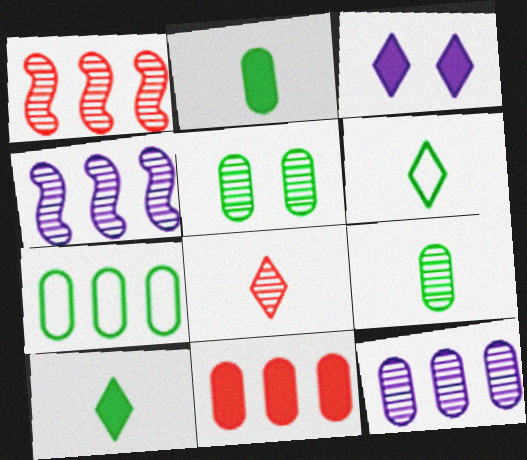[[2, 5, 7], 
[4, 5, 8], 
[7, 11, 12]]